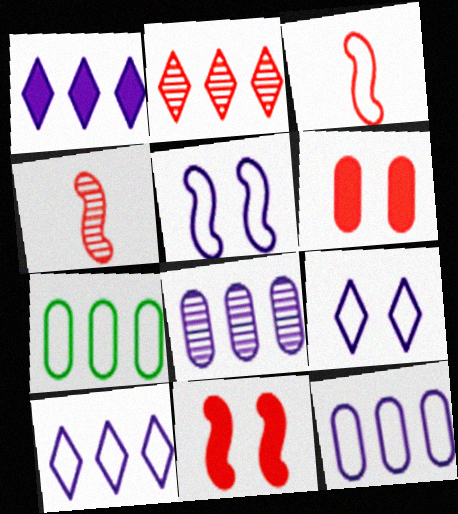[[2, 3, 6], 
[3, 7, 9]]